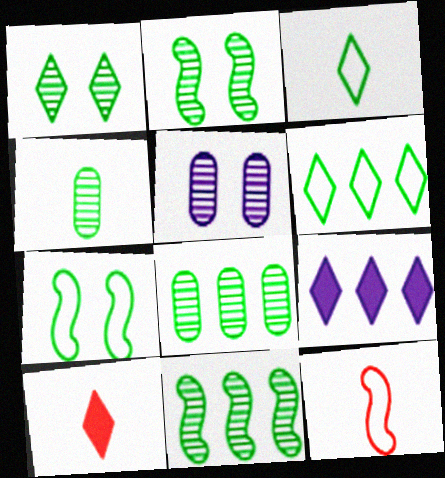[[1, 4, 11]]